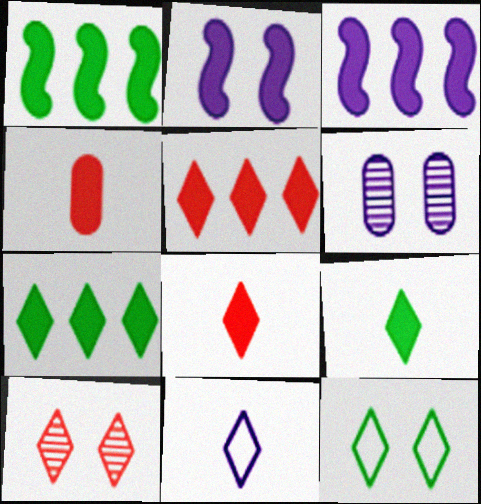[[2, 4, 7], 
[3, 6, 11], 
[7, 10, 11]]